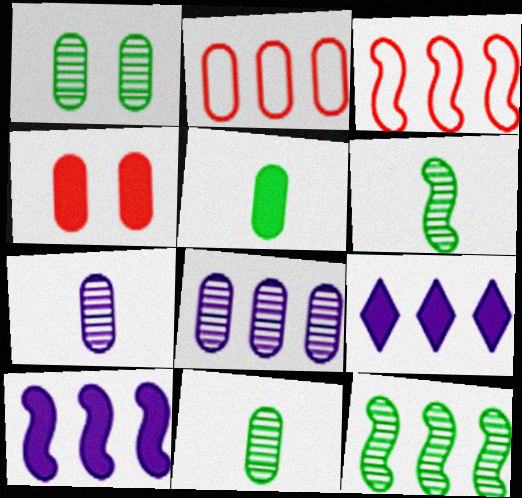[[2, 9, 12], 
[3, 10, 12]]